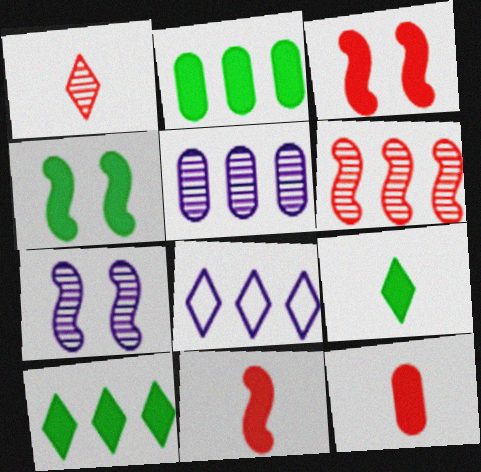[[2, 4, 9], 
[2, 6, 8]]